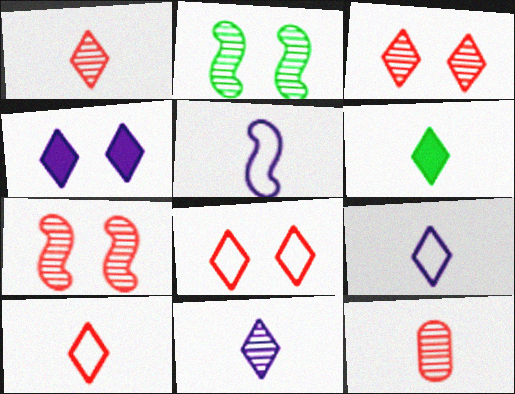[[1, 6, 9], 
[5, 6, 12], 
[6, 10, 11]]